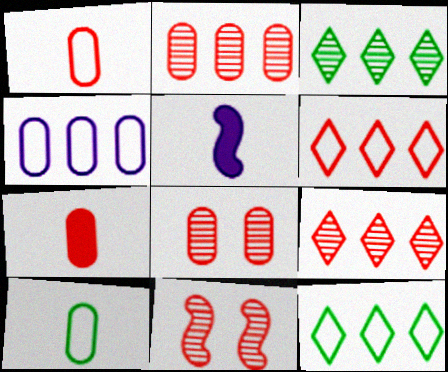[[5, 8, 12], 
[6, 7, 11]]